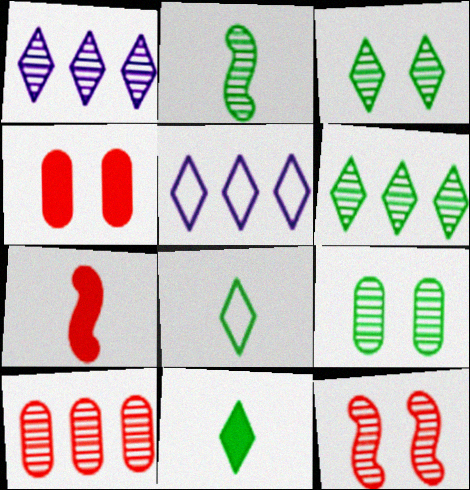[[2, 4, 5], 
[2, 6, 9], 
[5, 7, 9]]